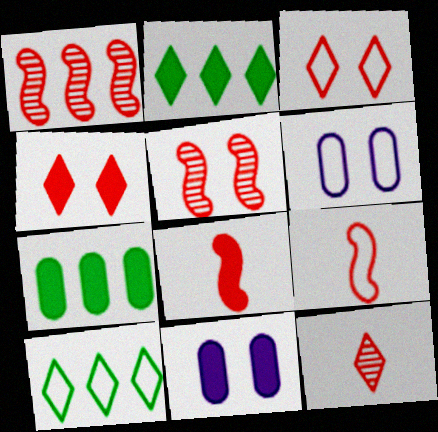[[2, 8, 11], 
[6, 9, 10]]